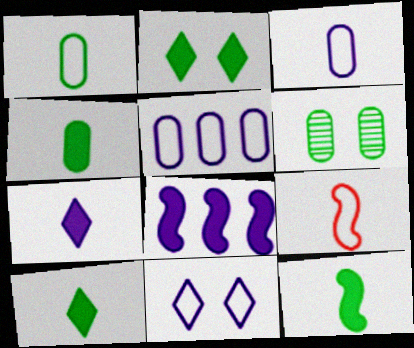[[4, 10, 12]]